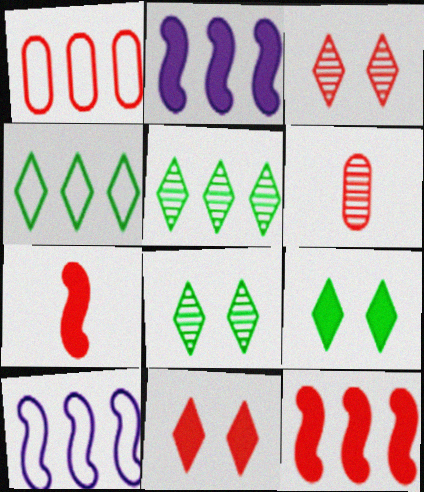[[1, 2, 5], 
[1, 3, 7], 
[1, 4, 10], 
[6, 9, 10]]